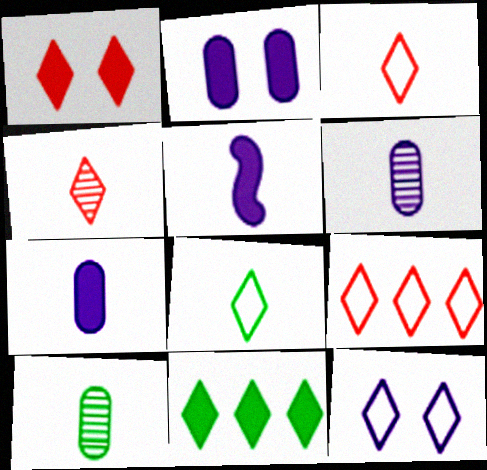[[1, 4, 9], 
[3, 5, 10], 
[4, 11, 12], 
[8, 9, 12]]